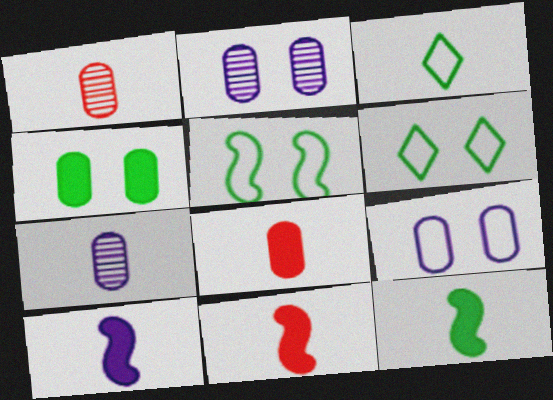[[1, 3, 10], 
[3, 7, 11], 
[10, 11, 12]]